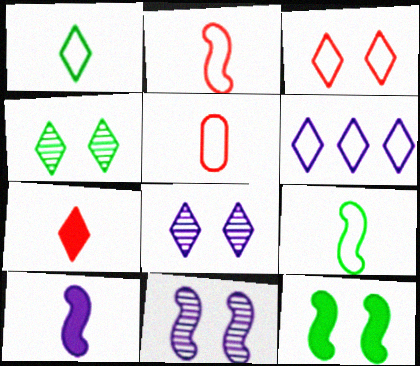[[1, 3, 6], 
[4, 6, 7]]